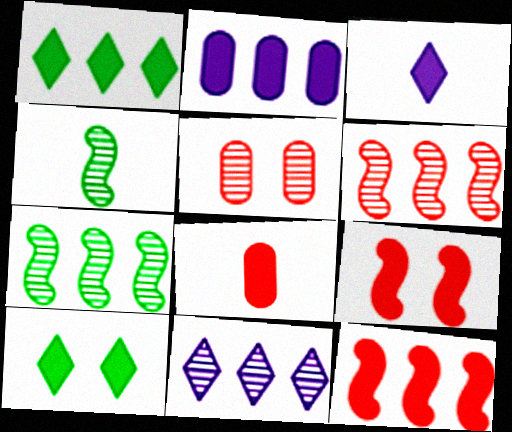[[1, 2, 12], 
[4, 5, 11]]